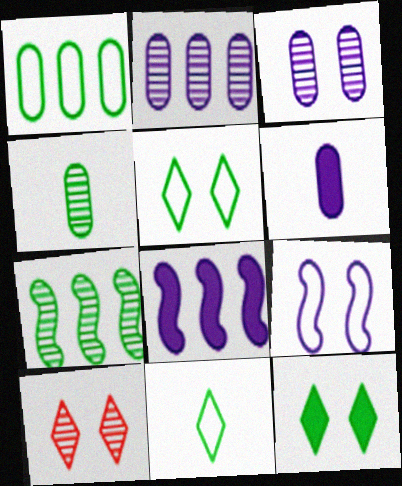[]